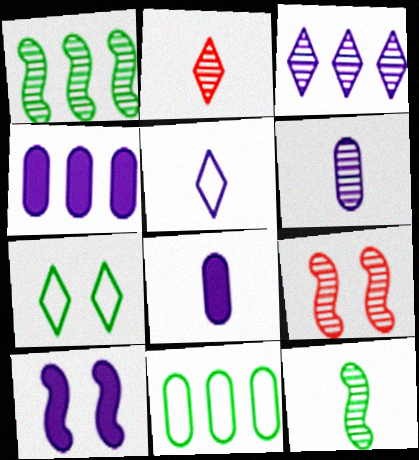[[2, 6, 12], 
[2, 10, 11]]